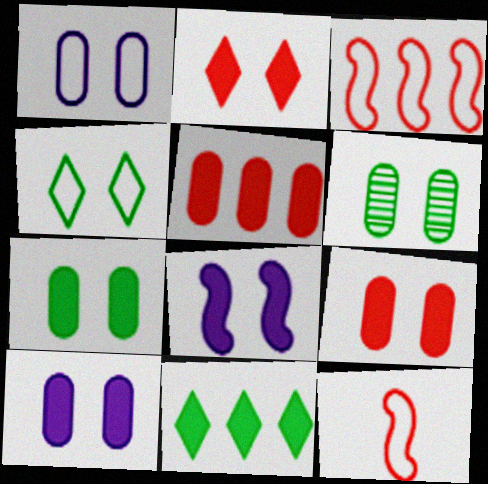[[1, 6, 9], 
[2, 7, 8], 
[7, 9, 10]]